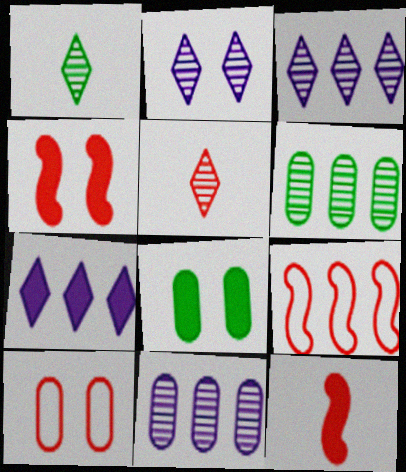[[6, 7, 9], 
[7, 8, 12]]